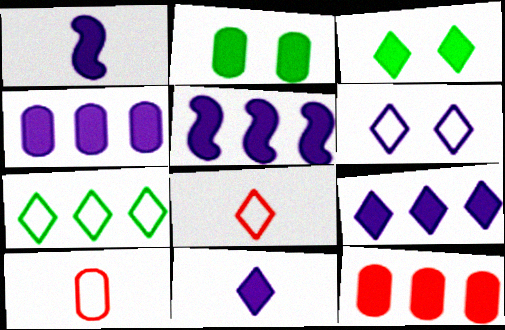[[1, 3, 12], 
[4, 5, 9], 
[6, 7, 8]]